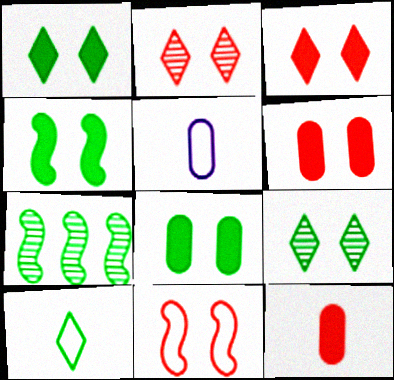[[1, 4, 8], 
[2, 6, 11], 
[3, 5, 7], 
[7, 8, 10]]